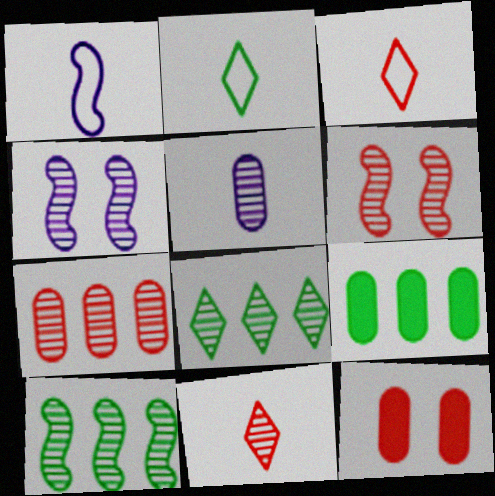[[1, 8, 12], 
[3, 4, 9], 
[5, 6, 8], 
[6, 7, 11]]